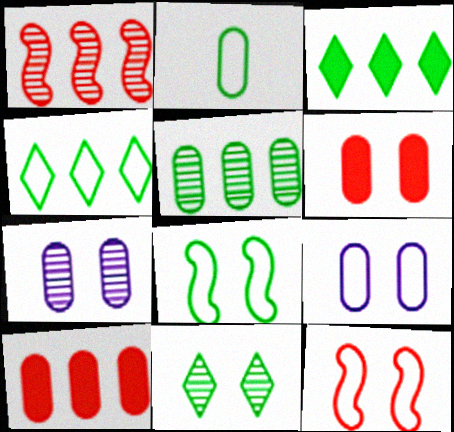[[2, 4, 8], 
[2, 7, 10]]